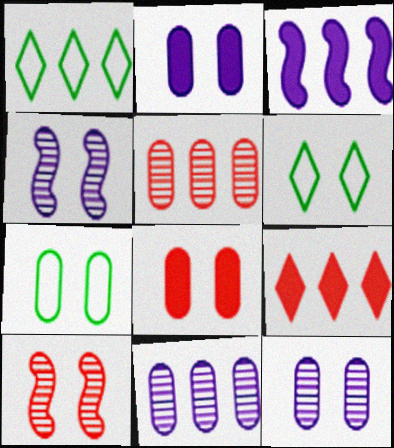[[1, 3, 5], 
[2, 6, 10], 
[4, 6, 8], 
[7, 8, 12]]